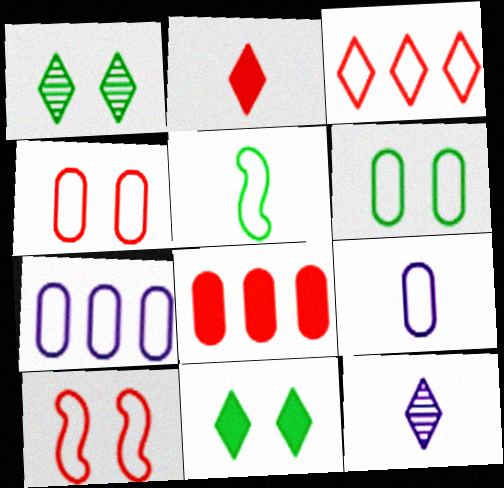[[3, 11, 12]]